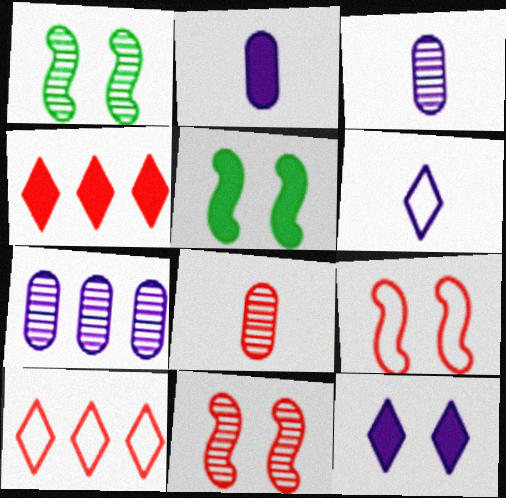[[1, 2, 10], 
[2, 4, 5], 
[3, 5, 10], 
[4, 8, 9]]